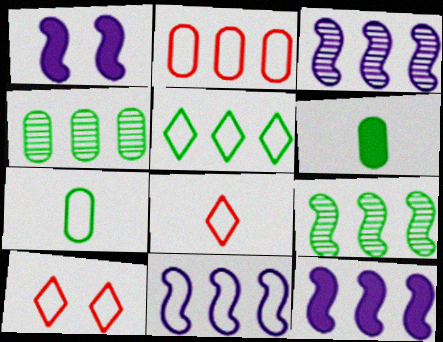[[1, 4, 8], 
[2, 5, 11], 
[3, 6, 10], 
[3, 11, 12], 
[7, 10, 11]]